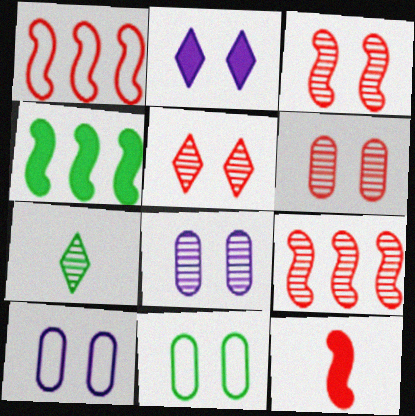[[1, 3, 12], 
[2, 3, 11], 
[3, 5, 6], 
[4, 7, 11], 
[7, 8, 9]]